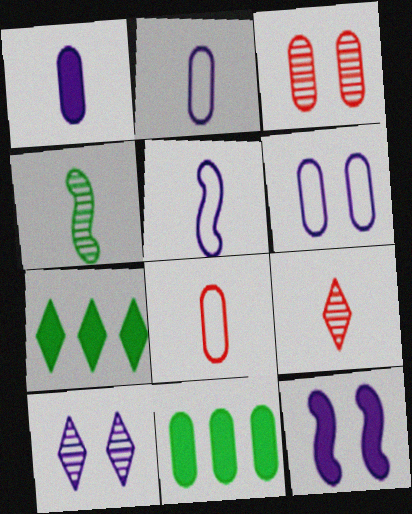[[2, 3, 11], 
[3, 5, 7], 
[6, 10, 12]]